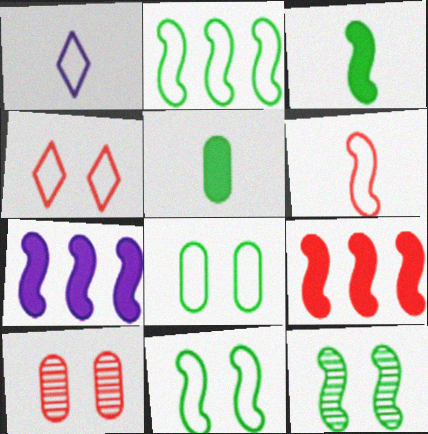[[2, 3, 12], 
[6, 7, 12]]